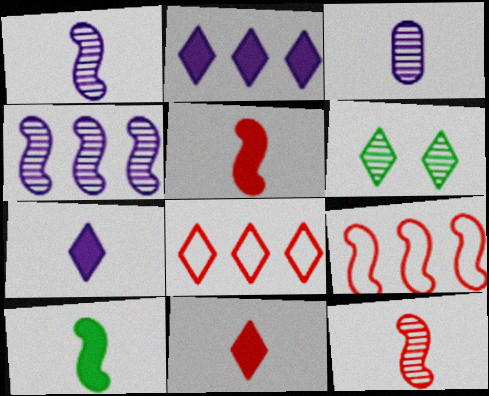[[6, 7, 8]]